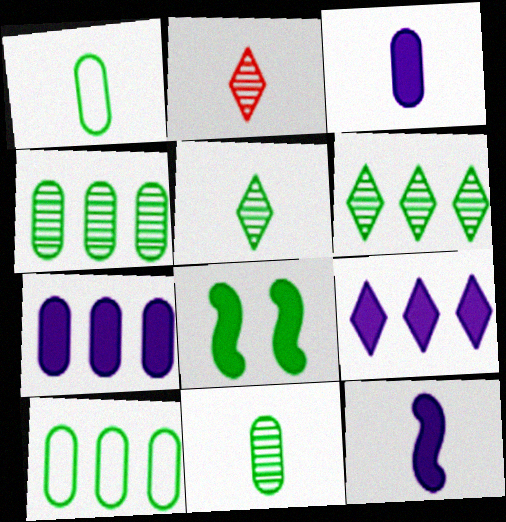[[1, 2, 12], 
[1, 6, 8], 
[5, 8, 10]]